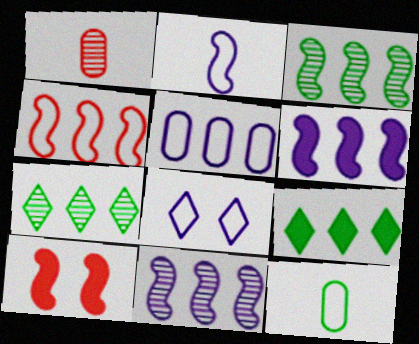[[2, 3, 10], 
[2, 5, 8], 
[3, 4, 6], 
[4, 8, 12]]